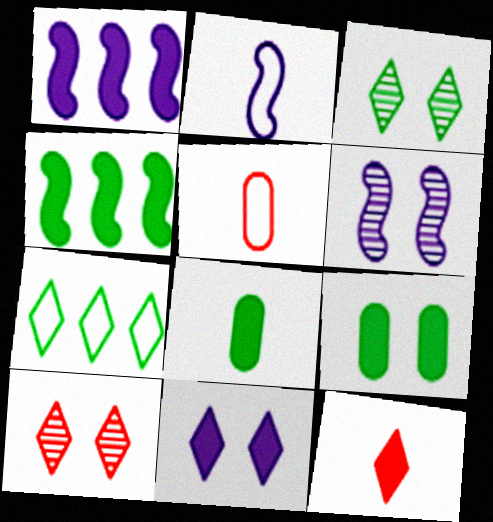[[1, 2, 6], 
[1, 3, 5], 
[1, 9, 12]]